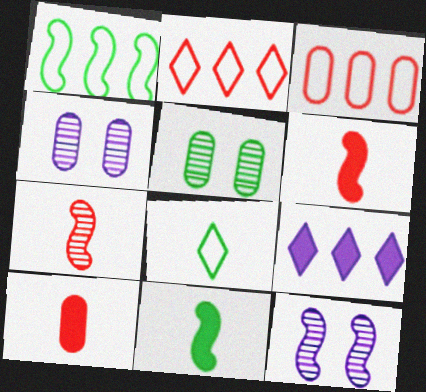[[1, 6, 12], 
[2, 4, 11]]